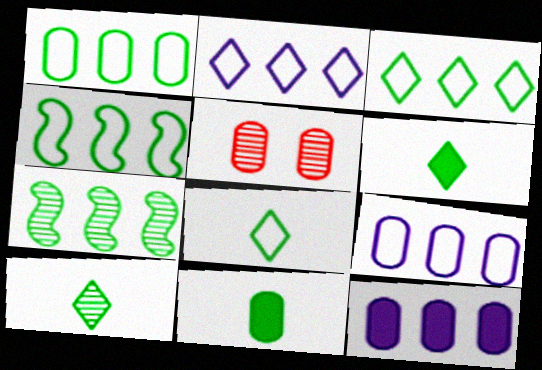[[1, 3, 4], 
[5, 9, 11], 
[6, 8, 10]]